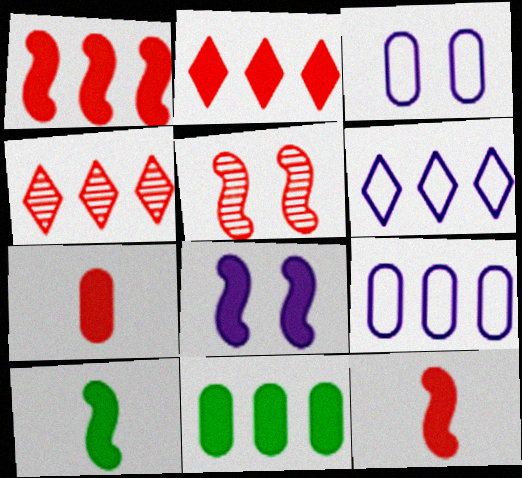[[1, 8, 10], 
[3, 4, 10]]